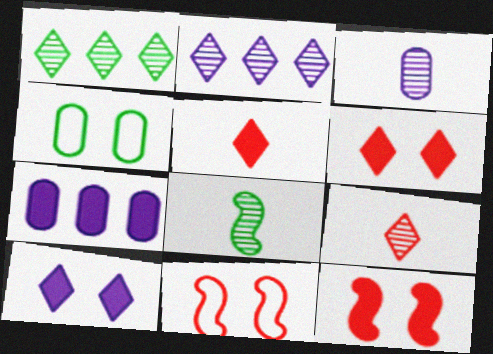[[3, 8, 9]]